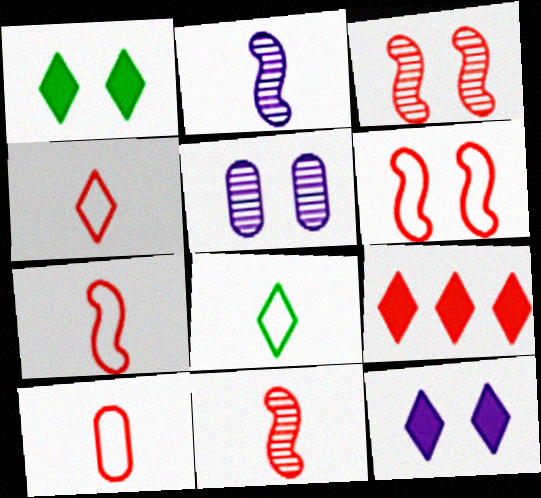[[1, 5, 6], 
[3, 9, 10], 
[4, 7, 10]]